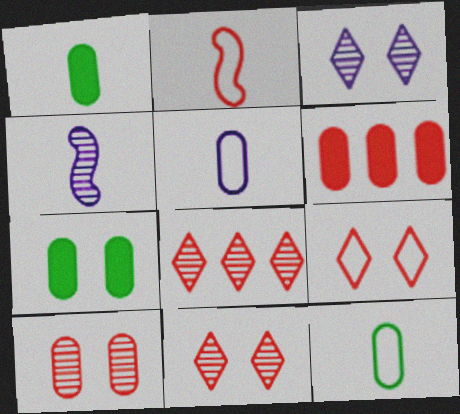[[2, 6, 11]]